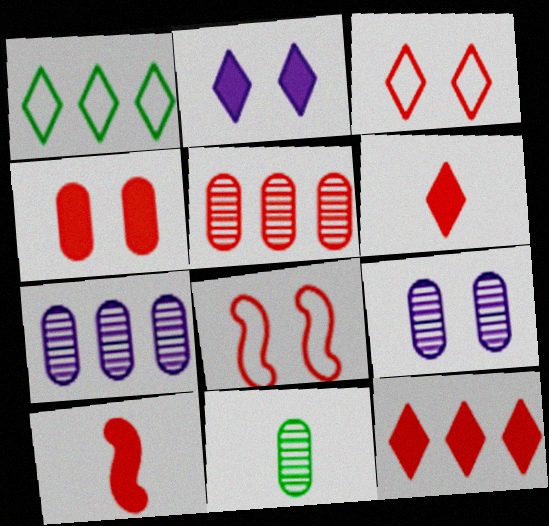[[1, 9, 10], 
[3, 5, 10], 
[4, 10, 12], 
[5, 6, 8], 
[5, 9, 11]]